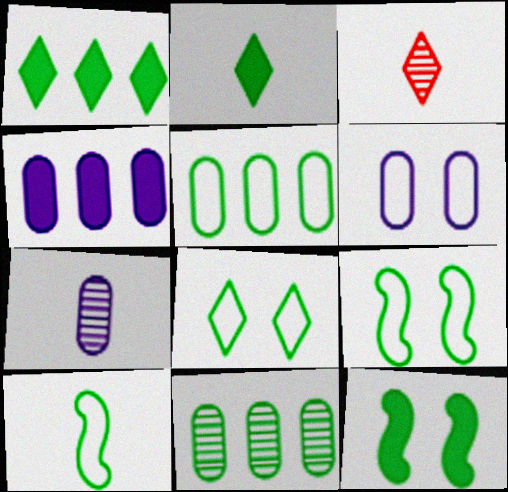[[2, 9, 11], 
[3, 4, 9], 
[4, 6, 7], 
[5, 8, 10]]